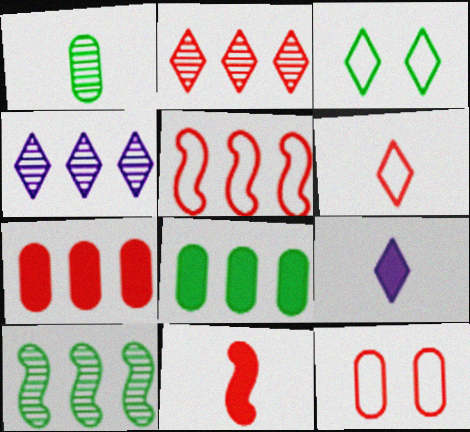[[2, 3, 9], 
[2, 5, 7], 
[2, 11, 12], 
[4, 5, 8], 
[5, 6, 12], 
[9, 10, 12]]